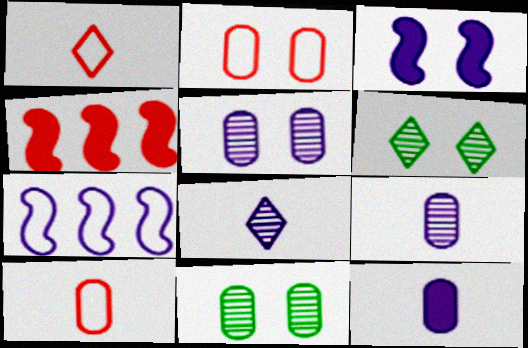[[2, 3, 6]]